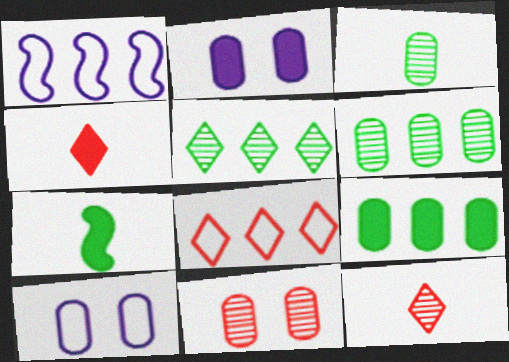[]